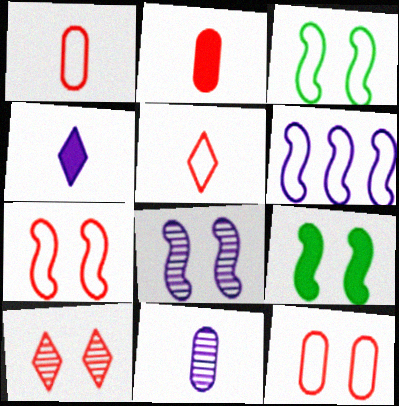[[7, 8, 9]]